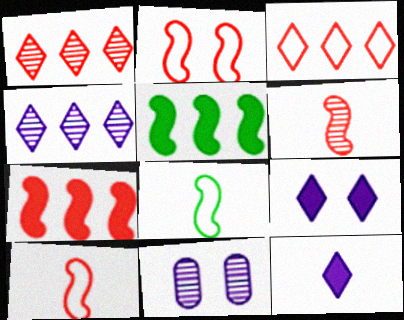[[2, 6, 7]]